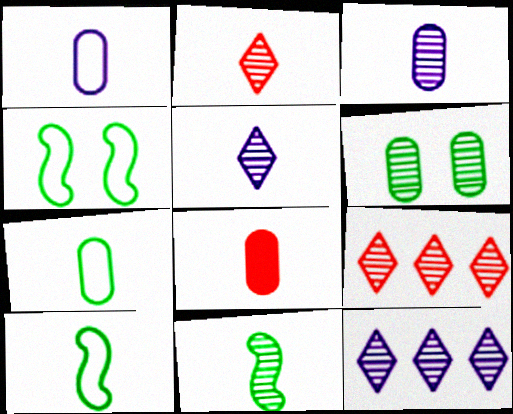[[2, 3, 11], 
[3, 7, 8], 
[4, 8, 12], 
[5, 8, 10]]